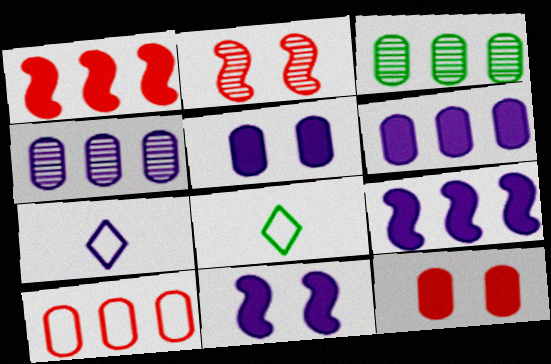[[2, 6, 8], 
[3, 6, 10], 
[4, 7, 11]]